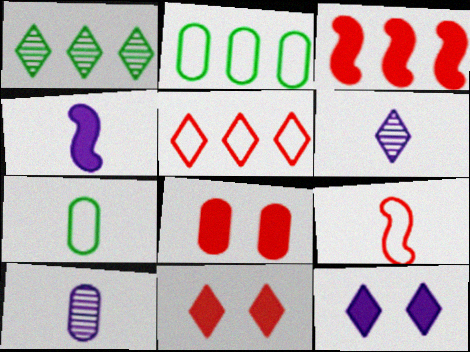[[2, 8, 10]]